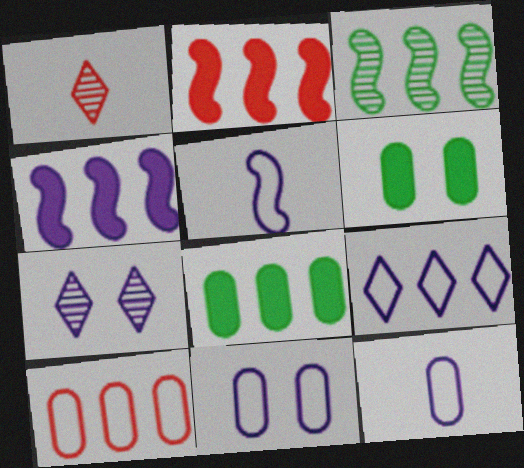[[4, 7, 12], 
[5, 9, 11]]